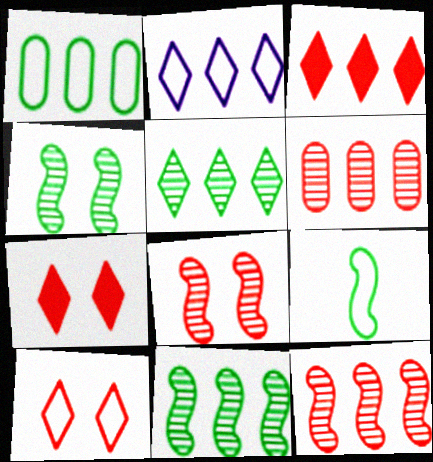[[2, 3, 5]]